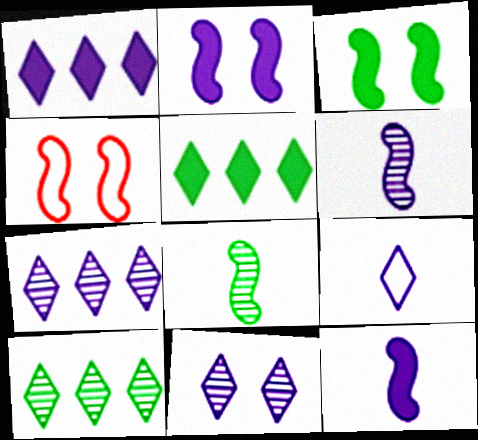[[1, 9, 11]]